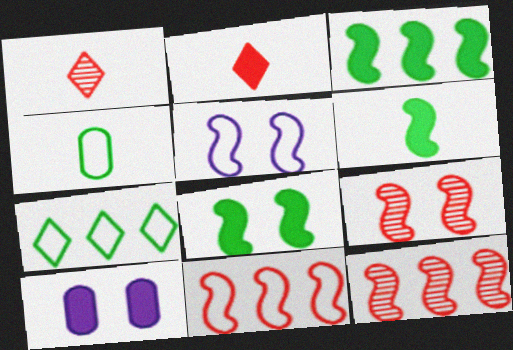[[2, 3, 10], 
[3, 6, 8], 
[5, 6, 12], 
[5, 8, 9]]